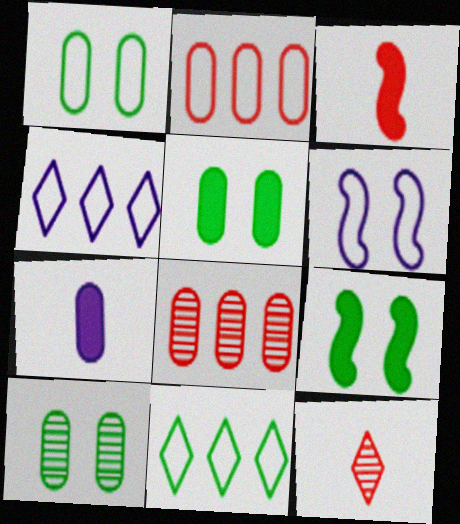[[1, 5, 10], 
[1, 7, 8], 
[2, 7, 10], 
[3, 4, 10]]